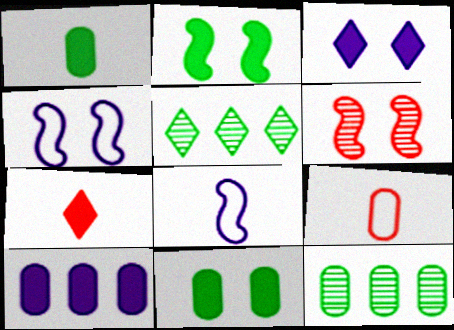[[2, 4, 6], 
[2, 7, 10], 
[4, 7, 12]]